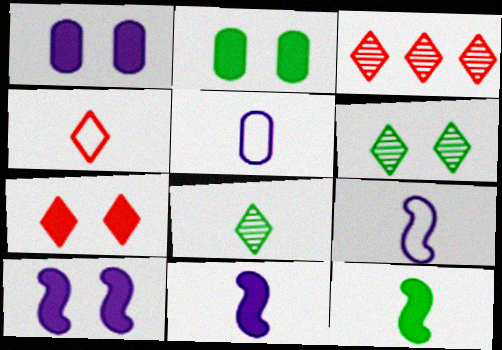[[2, 3, 9], 
[2, 7, 10], 
[3, 4, 7]]